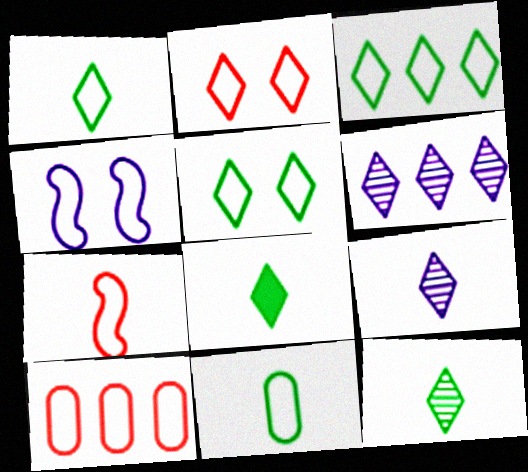[[1, 3, 5], 
[1, 4, 10], 
[1, 8, 12], 
[2, 6, 8], 
[2, 7, 10]]